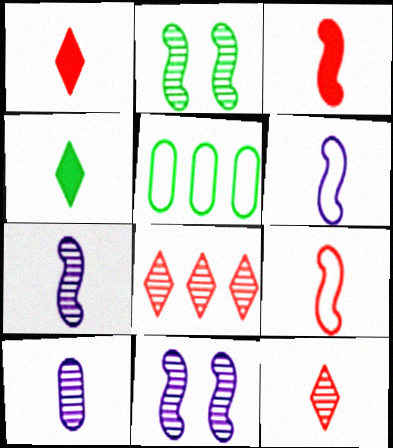[[1, 5, 11], 
[2, 4, 5], 
[2, 8, 10], 
[4, 9, 10]]